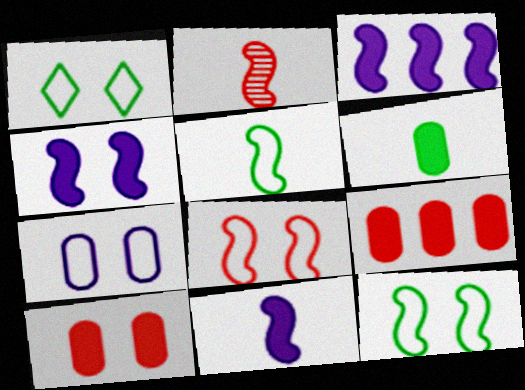[[1, 7, 8], 
[2, 3, 12], 
[2, 5, 11], 
[3, 4, 11]]